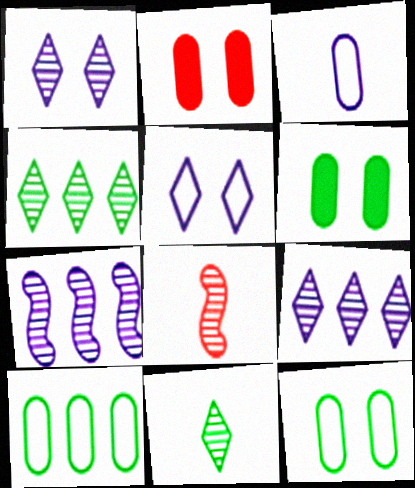[]